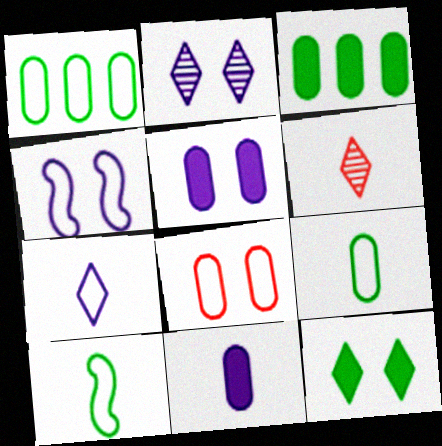[[2, 4, 5], 
[3, 4, 6], 
[6, 10, 11]]